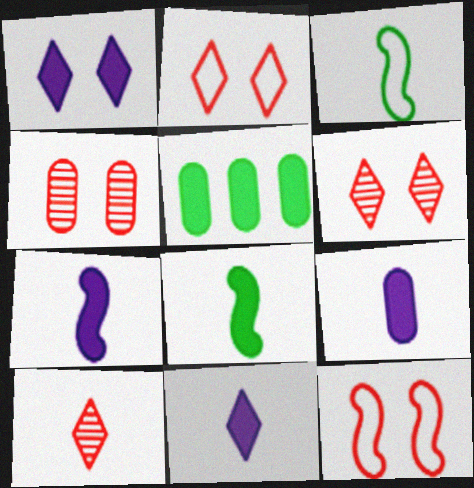[[3, 9, 10], 
[7, 9, 11]]